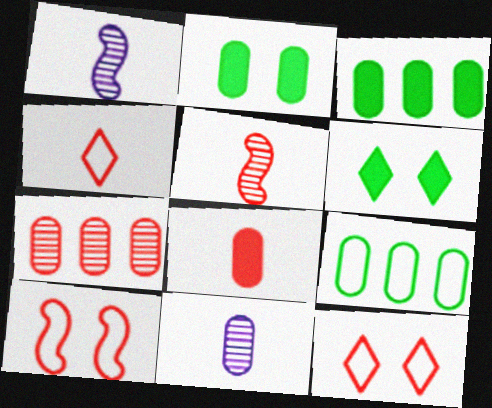[[1, 3, 12], 
[4, 5, 8]]